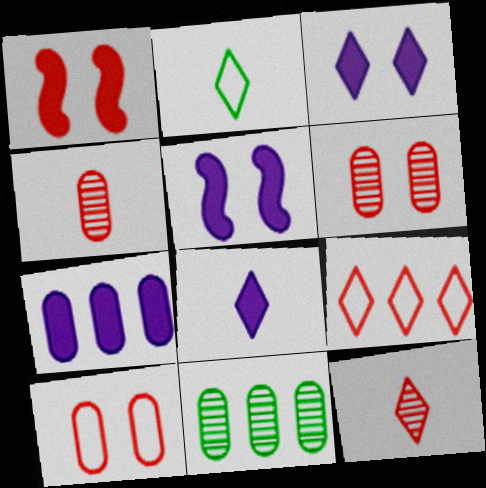[[1, 4, 9], 
[2, 8, 12], 
[5, 7, 8]]